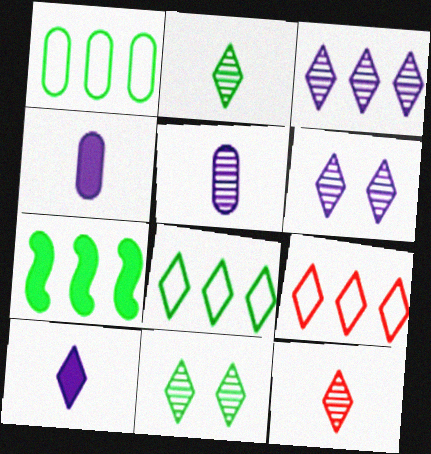[[3, 11, 12], 
[9, 10, 11]]